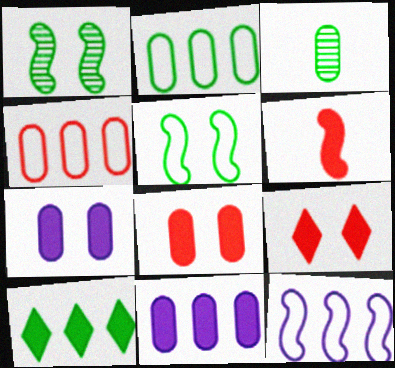[[1, 6, 12], 
[3, 4, 7], 
[3, 5, 10], 
[3, 9, 12], 
[6, 7, 10]]